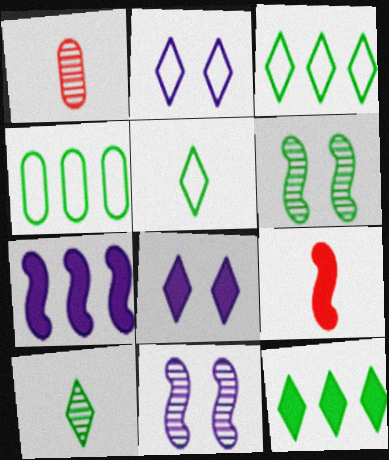[]